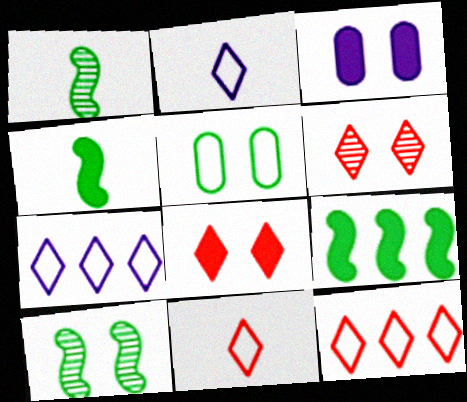[[1, 3, 12]]